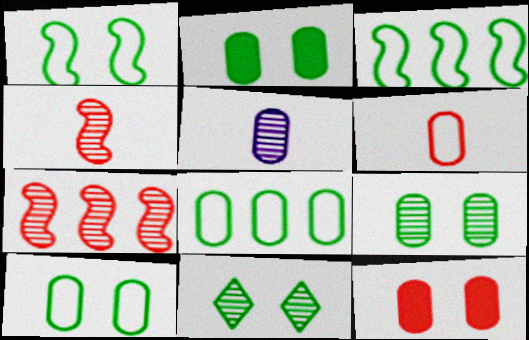[[1, 2, 11], 
[2, 9, 10], 
[5, 7, 11], 
[5, 8, 12]]